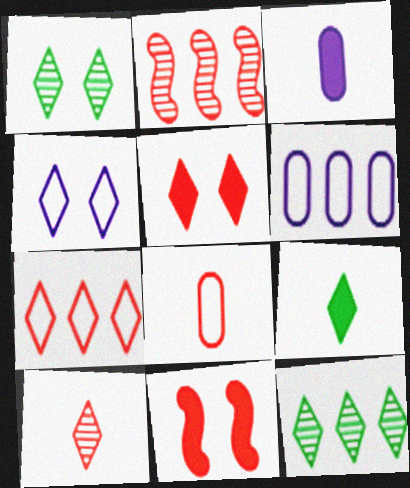[[1, 4, 5], 
[2, 5, 8], 
[5, 7, 10]]